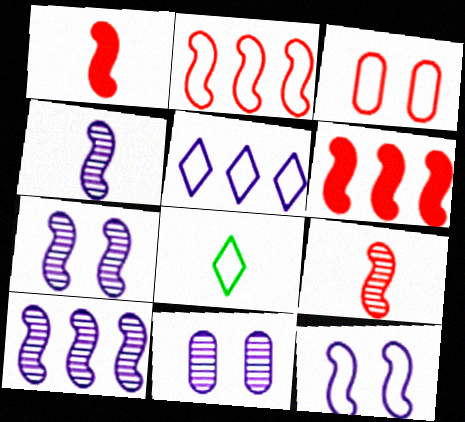[[4, 7, 10], 
[6, 8, 11]]